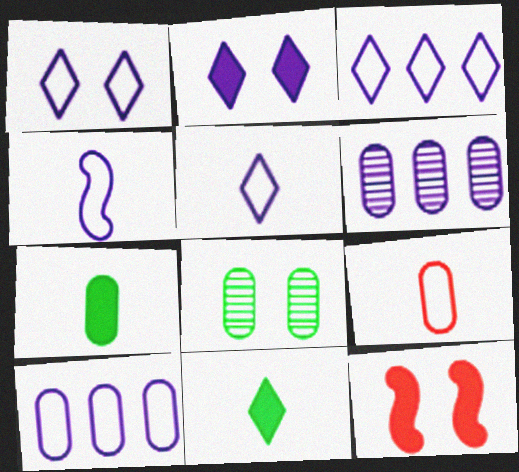[[1, 3, 5], 
[1, 4, 10], 
[1, 8, 12], 
[2, 4, 6]]